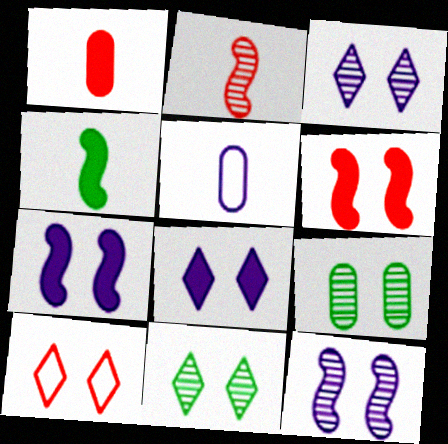[[7, 9, 10], 
[8, 10, 11]]